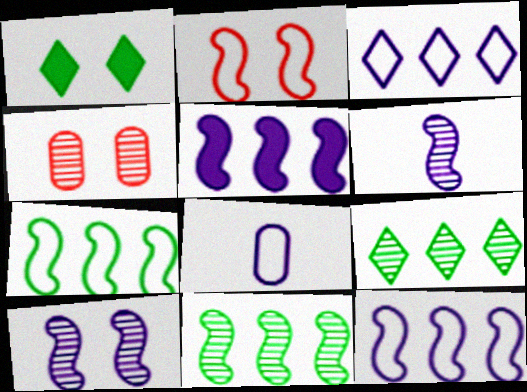[[4, 6, 9]]